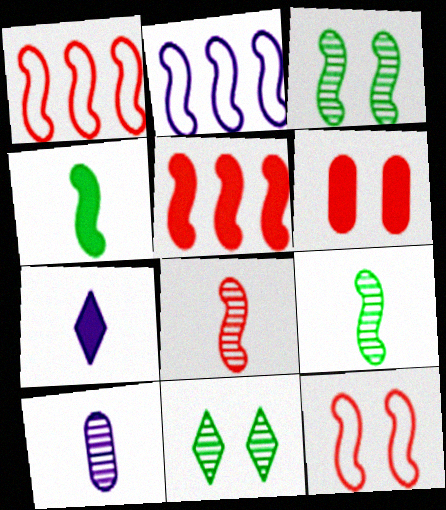[[5, 8, 12]]